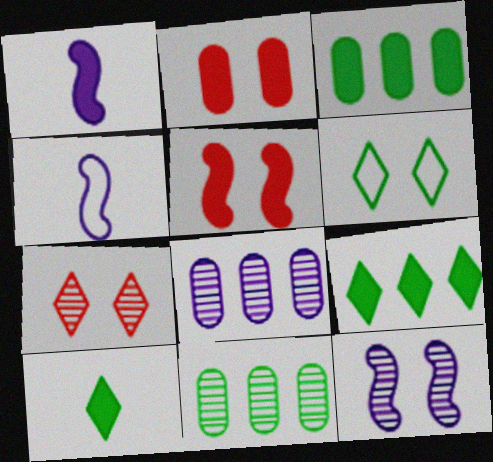[[1, 2, 9], 
[2, 6, 12], 
[3, 4, 7]]